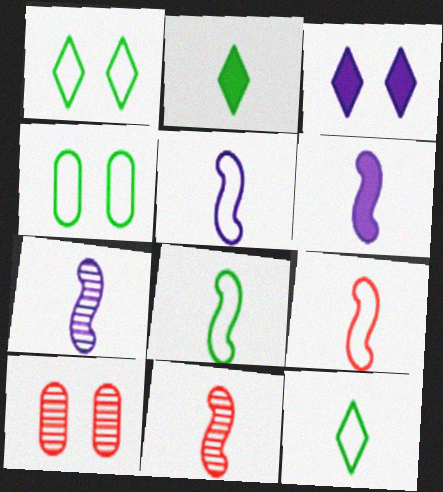[[5, 6, 7], 
[5, 8, 9], 
[6, 8, 11]]